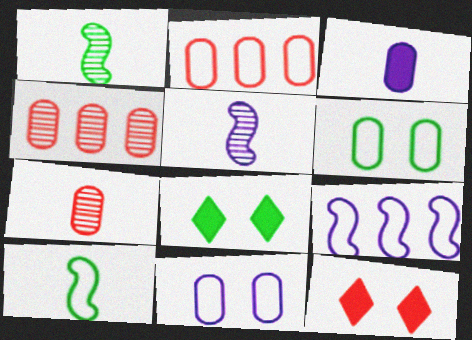[[2, 5, 8], 
[3, 4, 6], 
[7, 8, 9]]